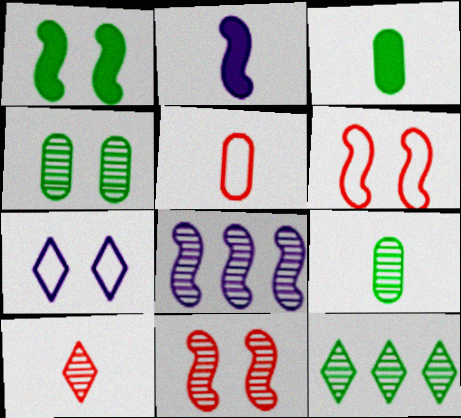[[4, 8, 10]]